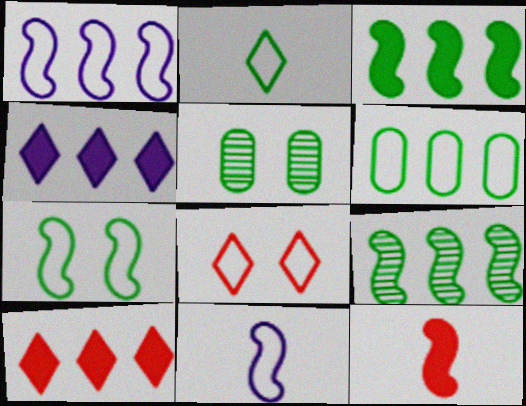[[2, 3, 5], 
[2, 6, 7], 
[5, 10, 11], 
[6, 8, 11]]